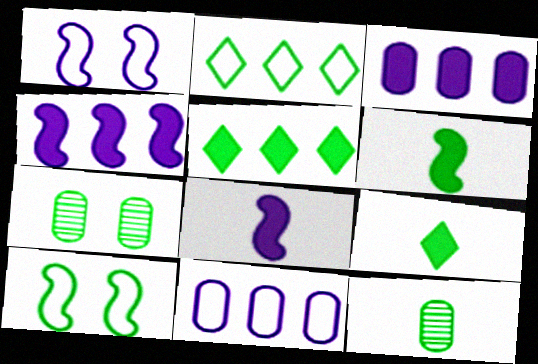[[2, 6, 7], 
[5, 10, 12]]